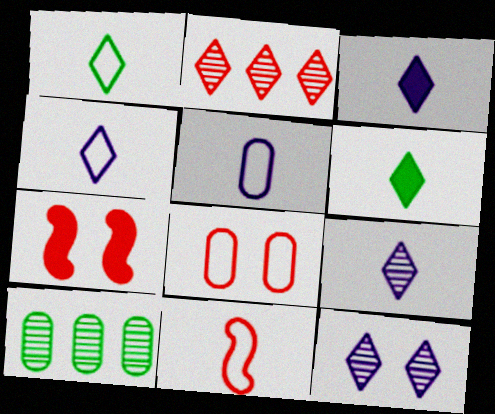[[1, 5, 11], 
[3, 4, 9], 
[4, 7, 10]]